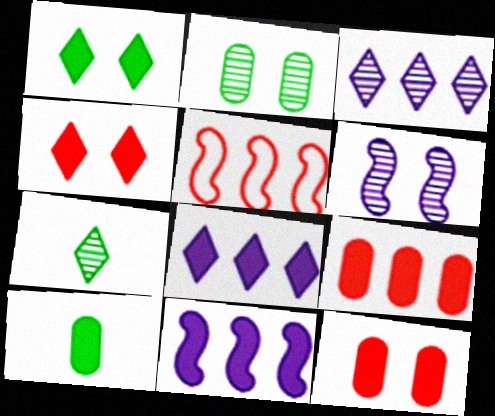[[4, 10, 11]]